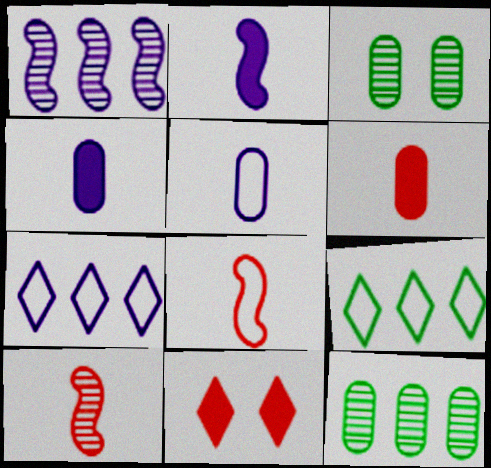[]